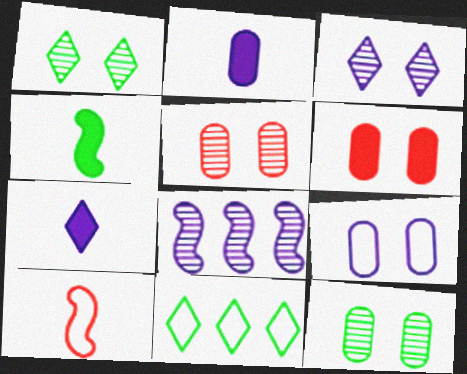[[4, 11, 12], 
[6, 9, 12], 
[7, 8, 9], 
[9, 10, 11]]